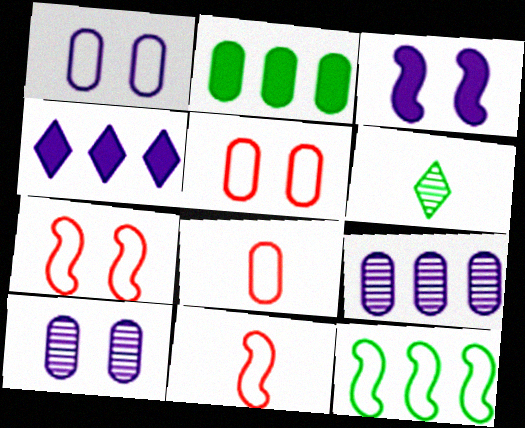[[2, 8, 10]]